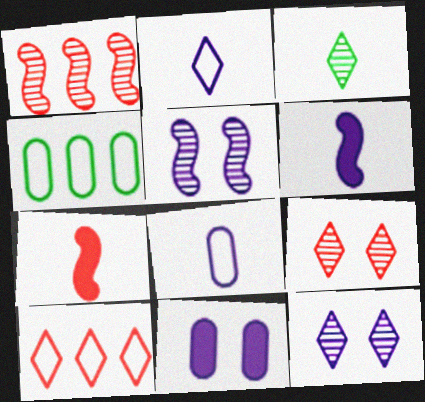[[3, 7, 8], 
[4, 6, 9], 
[4, 7, 12]]